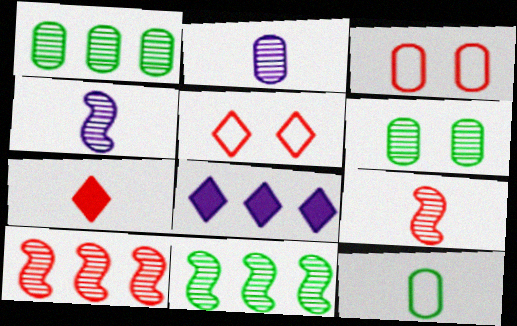[[3, 7, 10], 
[4, 7, 12]]